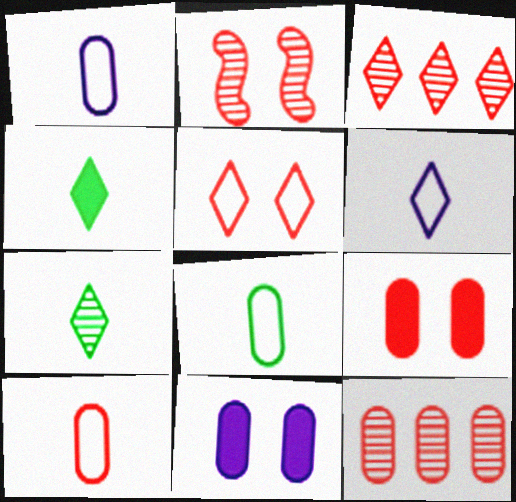[[1, 8, 10], 
[2, 5, 9], 
[8, 11, 12], 
[9, 10, 12]]